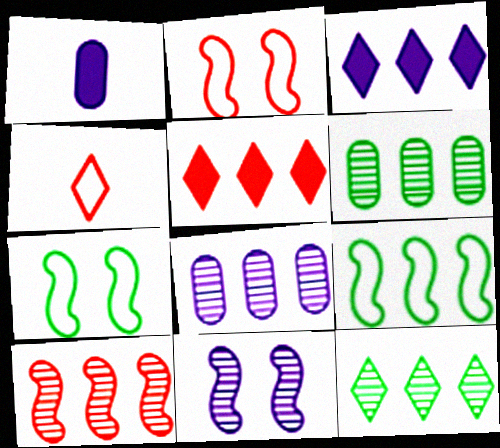[[1, 2, 12], 
[5, 8, 9], 
[8, 10, 12]]